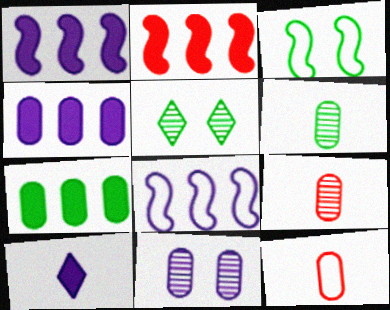[[1, 5, 12], 
[7, 11, 12], 
[8, 10, 11]]